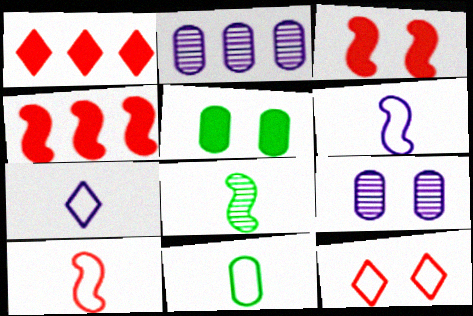[[7, 10, 11]]